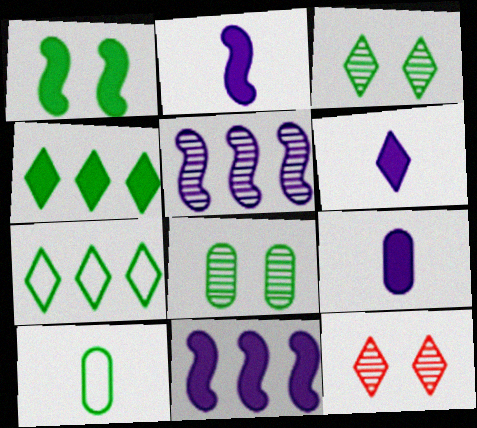[[2, 6, 9], 
[6, 7, 12], 
[10, 11, 12]]